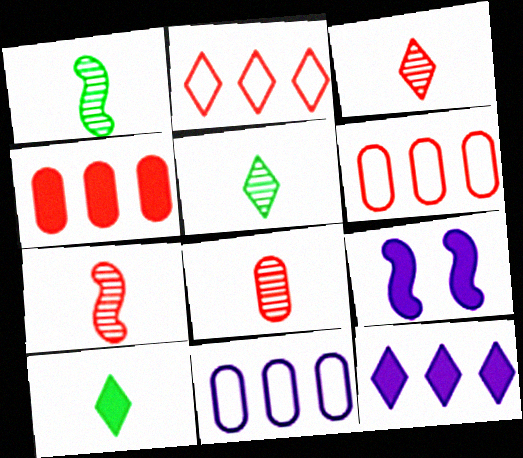[[3, 7, 8], 
[4, 9, 10], 
[5, 6, 9]]